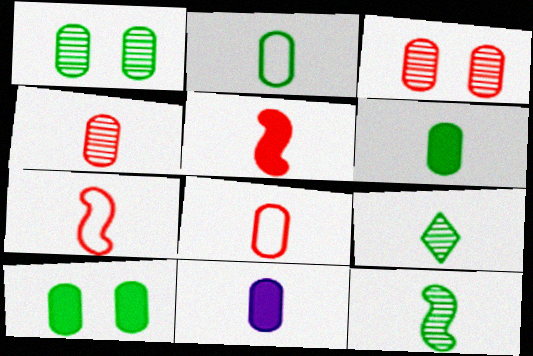[[2, 4, 11], 
[7, 9, 11]]